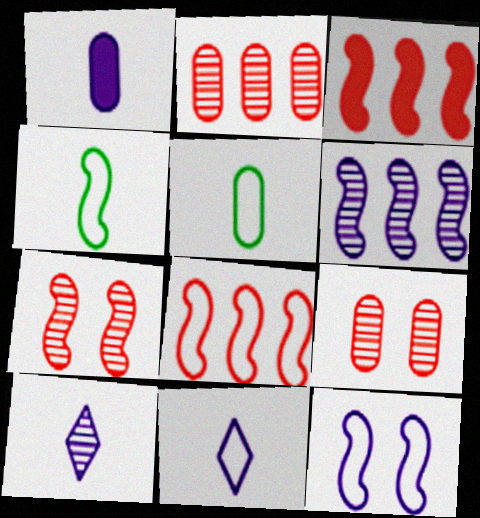[[4, 8, 12]]